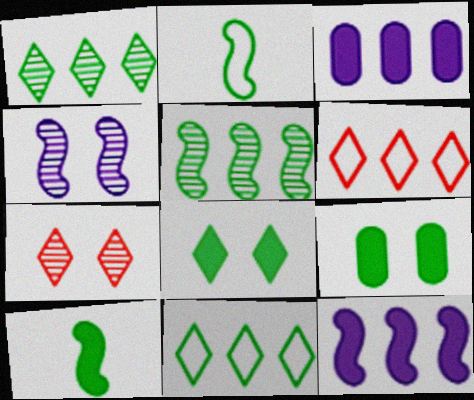[[1, 2, 9], 
[2, 3, 7], 
[3, 5, 6]]